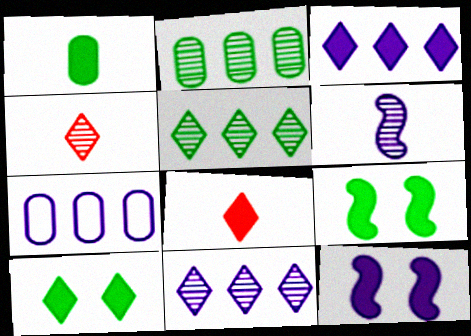[[3, 8, 10], 
[4, 7, 9]]